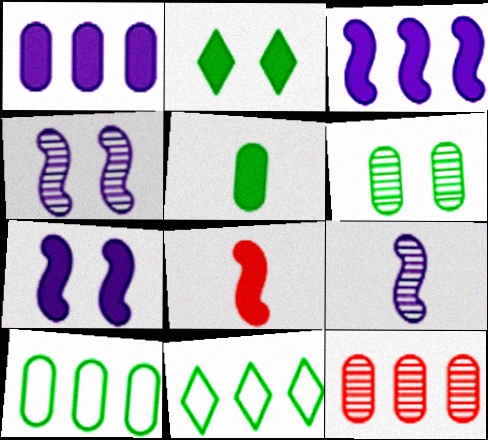[[1, 2, 8], 
[1, 10, 12], 
[3, 11, 12], 
[5, 6, 10]]